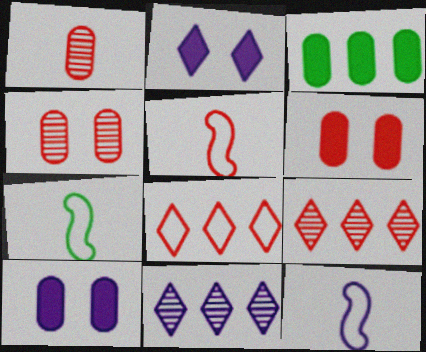[[5, 6, 9], 
[5, 7, 12], 
[6, 7, 11], 
[7, 9, 10], 
[10, 11, 12]]